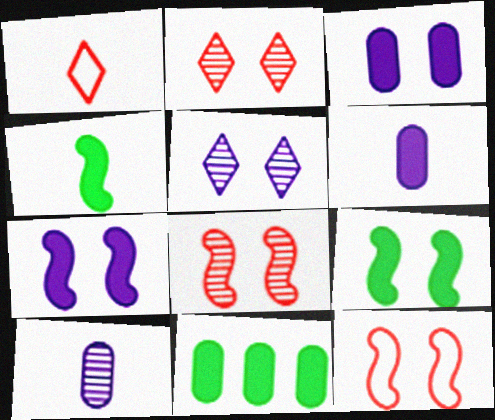[[1, 4, 10]]